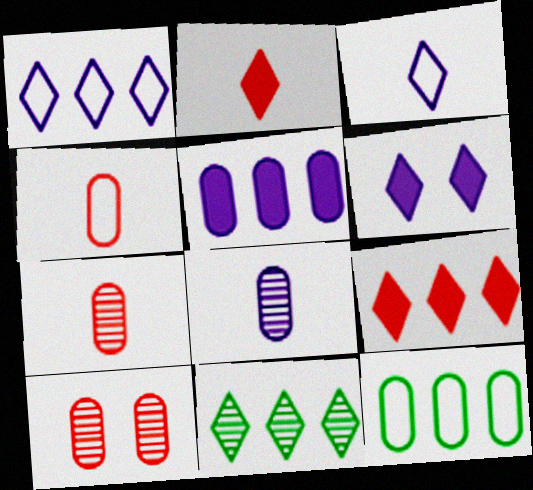[[1, 9, 11]]